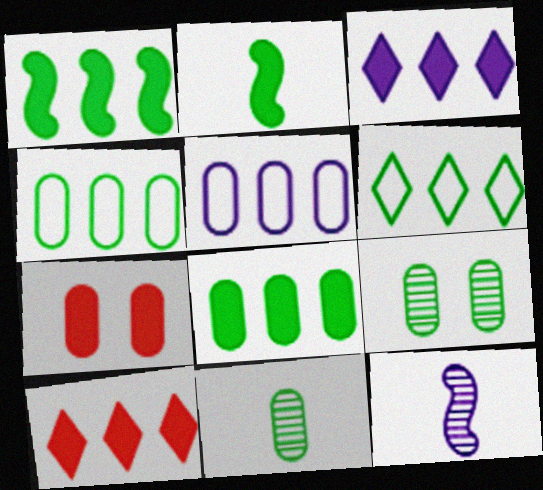[[2, 3, 7], 
[2, 6, 9], 
[5, 7, 11], 
[6, 7, 12]]